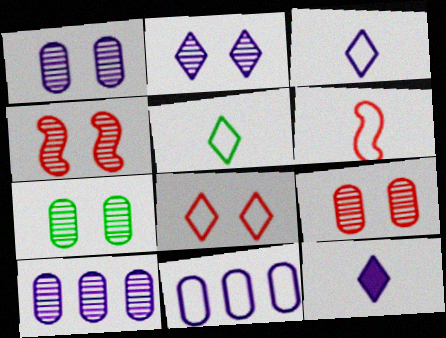[[1, 7, 9], 
[2, 4, 7]]